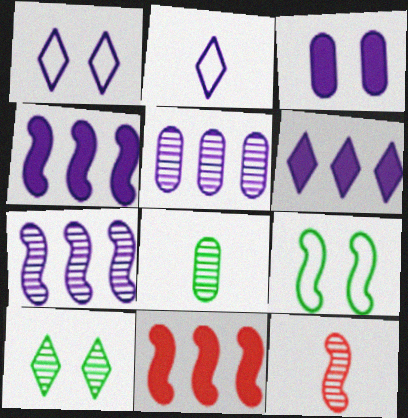[[1, 8, 11], 
[2, 3, 7], 
[4, 9, 12], 
[5, 10, 12]]